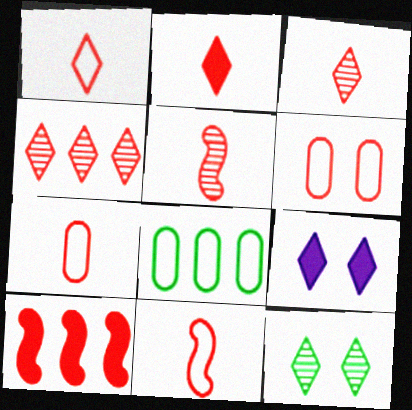[[1, 2, 3], 
[1, 7, 11], 
[2, 5, 7], 
[3, 6, 10], 
[5, 8, 9]]